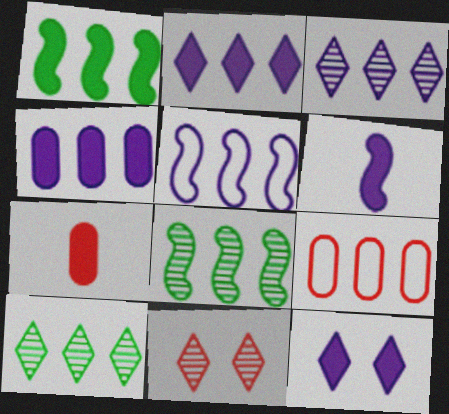[[1, 3, 9], 
[1, 7, 12], 
[2, 8, 9], 
[3, 4, 5], 
[4, 6, 12]]